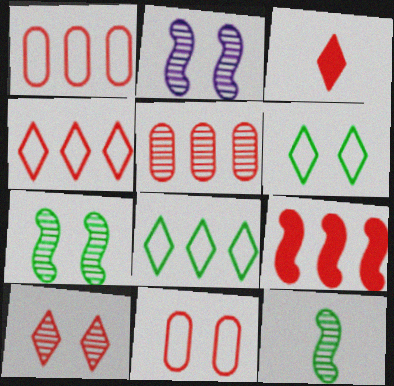[[3, 4, 10], 
[4, 5, 9]]